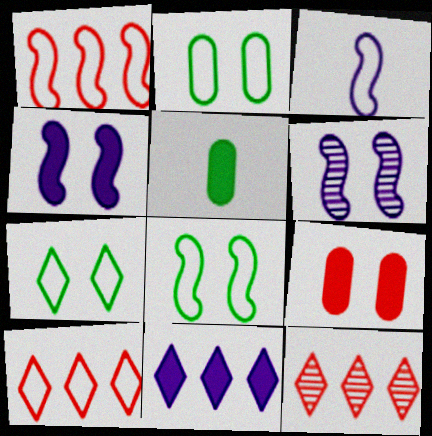[[1, 3, 8], 
[2, 3, 10], 
[2, 7, 8], 
[5, 6, 10], 
[6, 7, 9]]